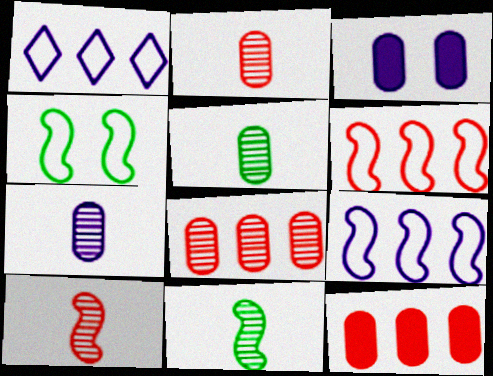[[2, 5, 7]]